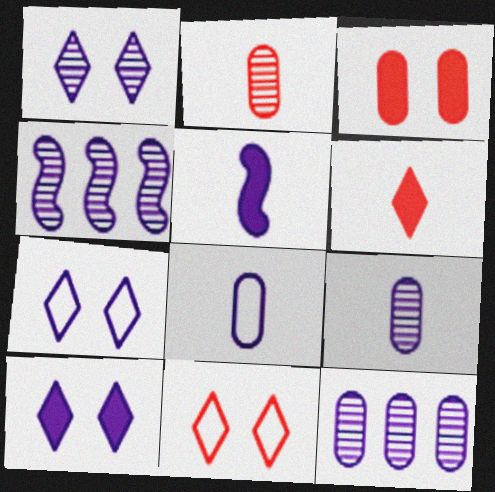[[1, 4, 9], 
[1, 7, 10], 
[4, 8, 10], 
[5, 7, 12]]